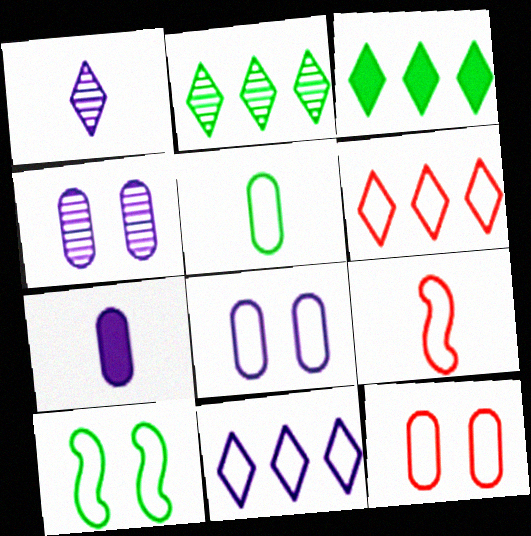[[3, 4, 9], 
[6, 9, 12]]